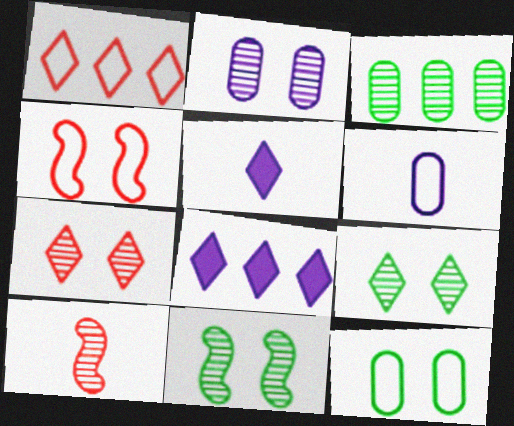[[1, 5, 9], 
[2, 7, 11], 
[3, 4, 5], 
[8, 10, 12]]